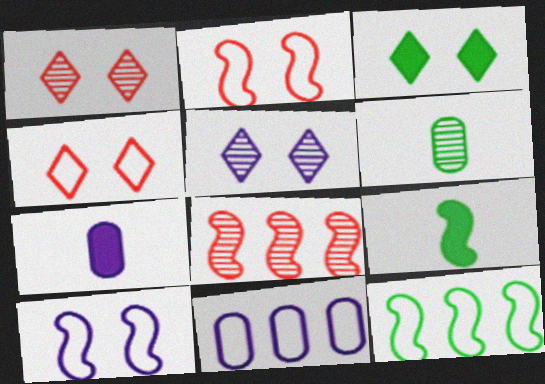[[1, 7, 12], 
[1, 9, 11], 
[3, 4, 5], 
[3, 6, 12], 
[5, 6, 8], 
[8, 9, 10]]